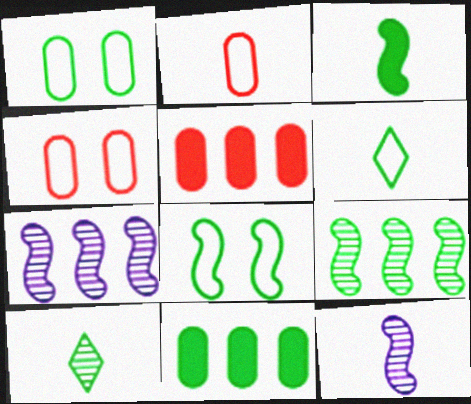[[3, 8, 9], 
[8, 10, 11]]